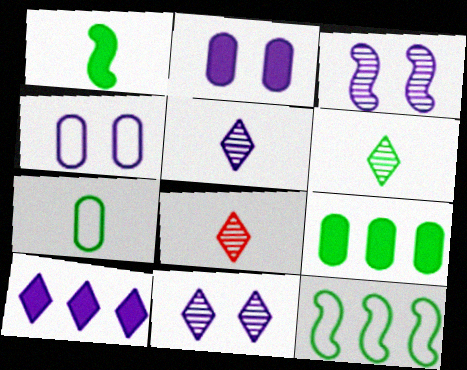[[1, 6, 7], 
[2, 8, 12], 
[5, 6, 8]]